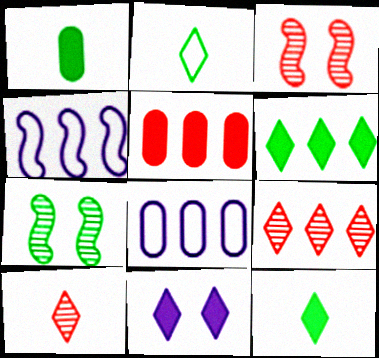[[2, 9, 11], 
[3, 8, 12]]